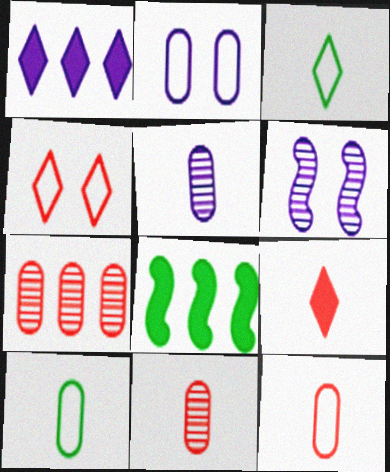[[4, 5, 8]]